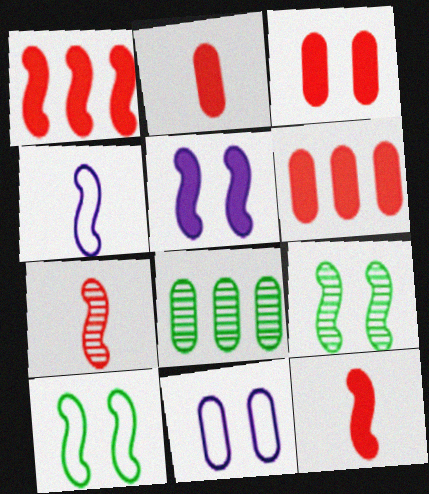[[1, 4, 9], 
[2, 3, 6], 
[2, 8, 11]]